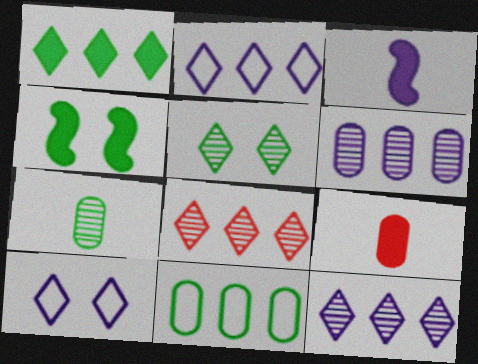[[1, 2, 8], 
[3, 6, 10]]